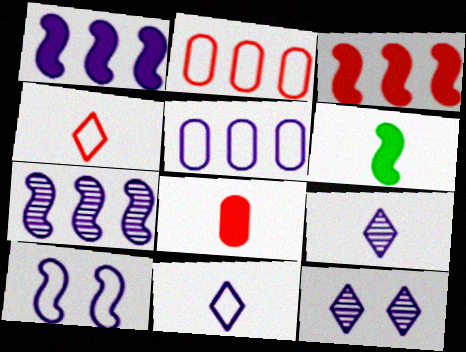[[2, 6, 12], 
[5, 10, 11]]